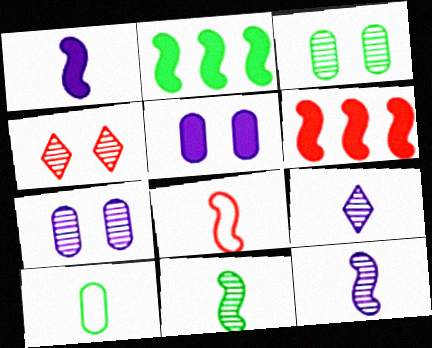[[1, 8, 11]]